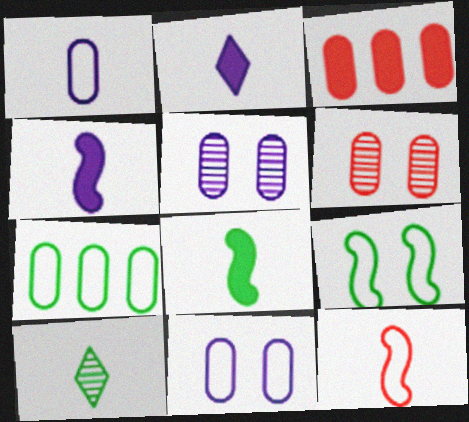[]